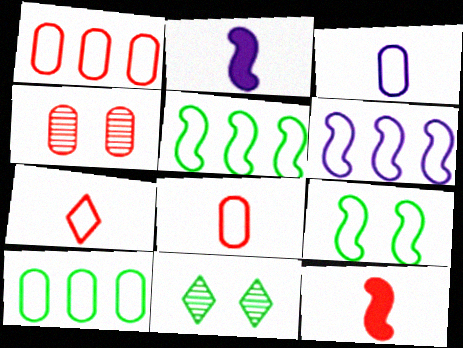[[1, 2, 11]]